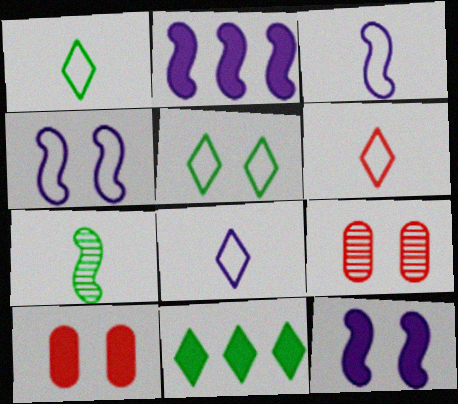[[1, 2, 9], 
[1, 6, 8], 
[3, 9, 11], 
[5, 9, 12]]